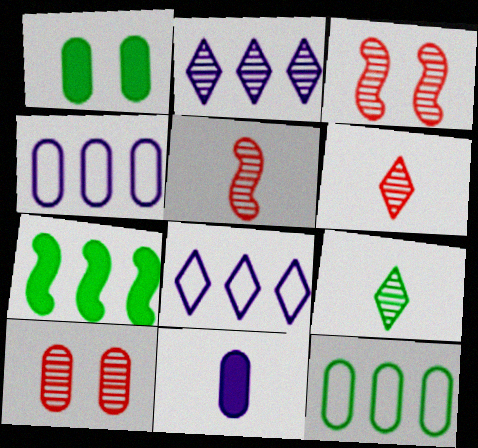[[1, 5, 8], 
[10, 11, 12]]